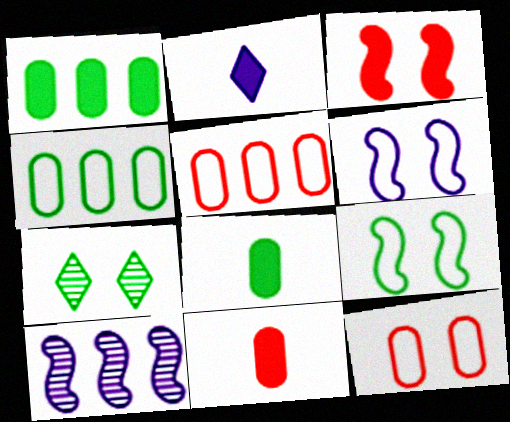[[1, 2, 3]]